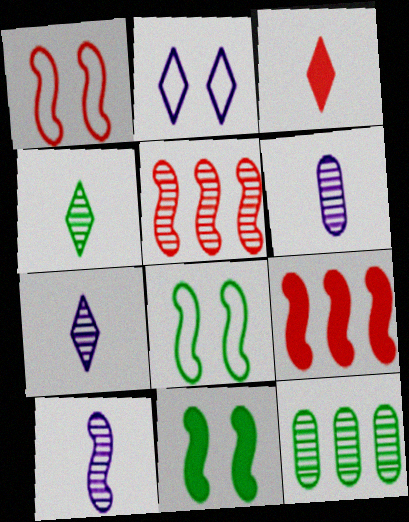[[6, 7, 10], 
[8, 9, 10]]